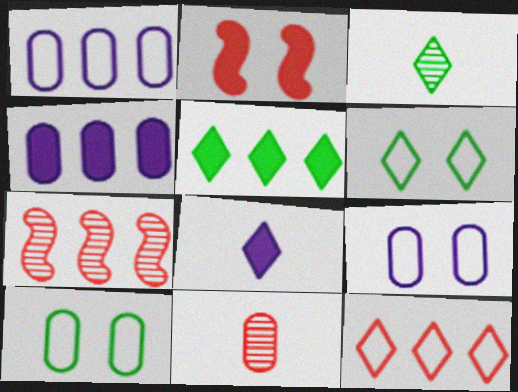[[1, 2, 3], 
[1, 5, 7], 
[2, 11, 12], 
[3, 5, 6], 
[4, 10, 11], 
[7, 8, 10]]